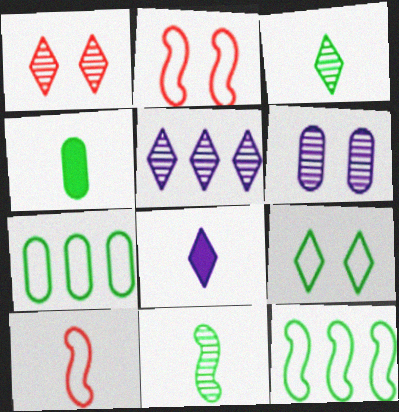[[1, 3, 5], 
[2, 4, 5]]